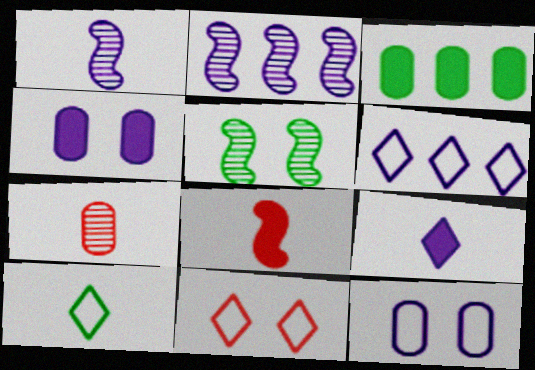[[1, 3, 11], 
[1, 4, 6], 
[2, 9, 12], 
[3, 5, 10], 
[3, 7, 12], 
[4, 5, 11], 
[6, 10, 11]]